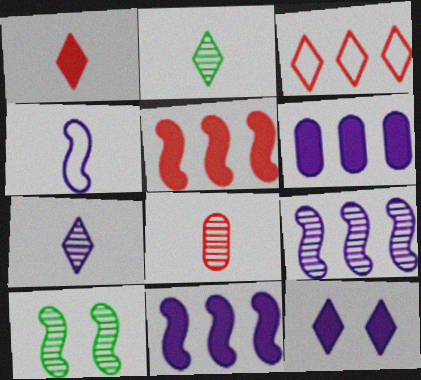[[2, 3, 12], 
[4, 5, 10]]